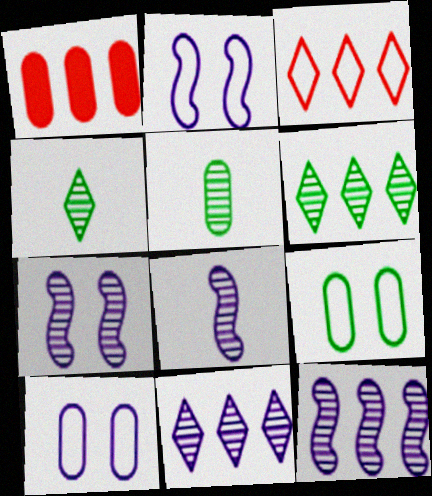[[1, 2, 4], 
[1, 5, 10], 
[7, 8, 12]]